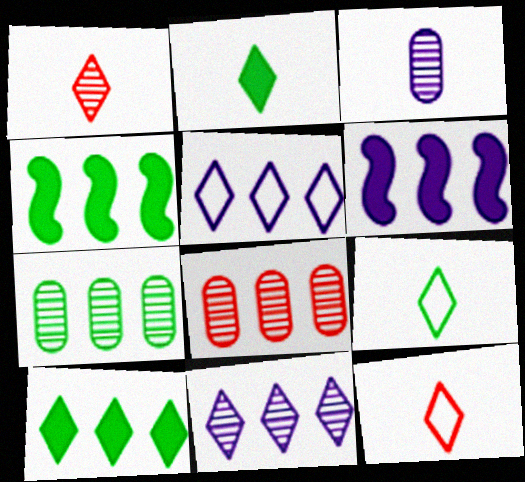[[4, 5, 8]]